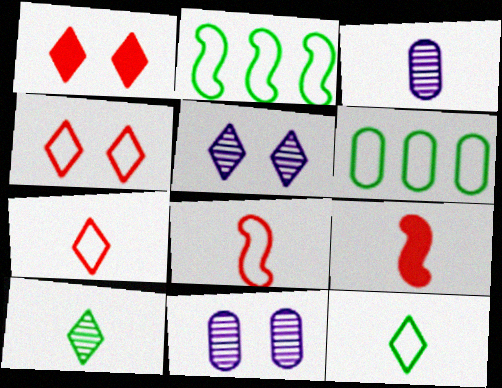[[1, 2, 3], 
[3, 9, 12], 
[5, 6, 9]]